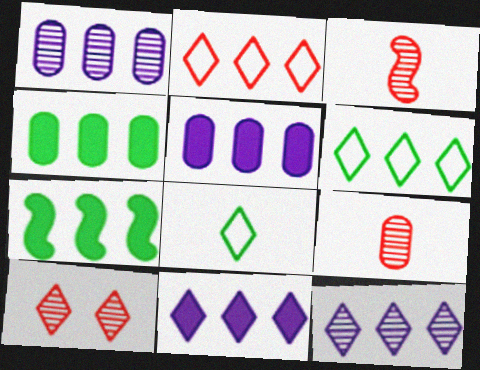[[1, 2, 7], 
[8, 10, 11]]